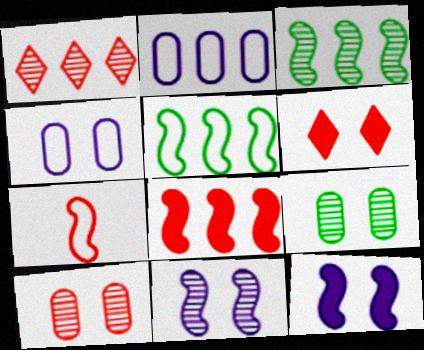[[3, 7, 12]]